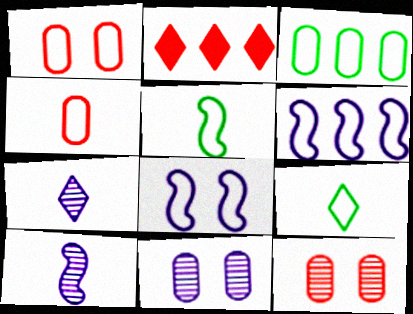[[1, 6, 9], 
[2, 5, 11]]